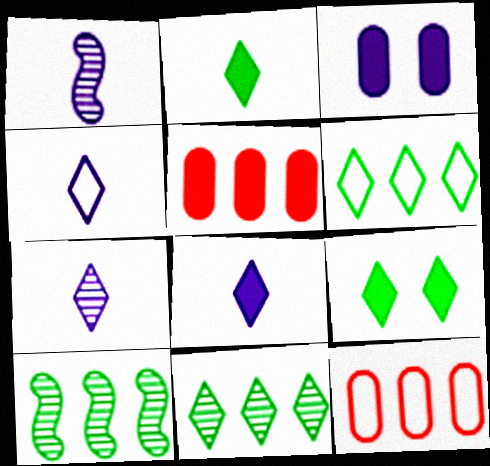[[1, 9, 12], 
[4, 7, 8]]